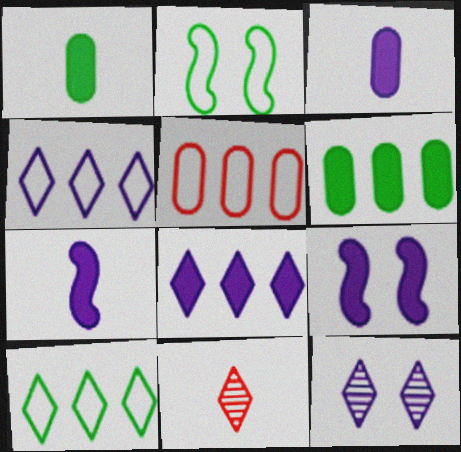[[3, 8, 9]]